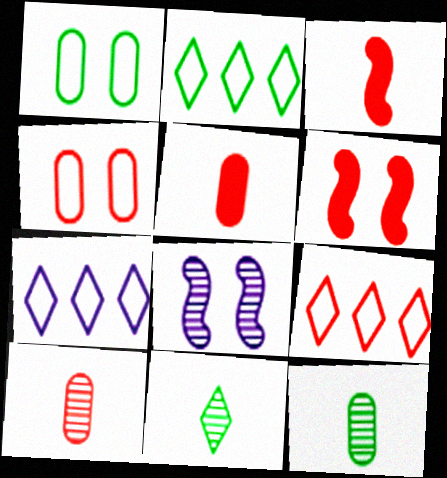[[2, 5, 8], 
[2, 7, 9], 
[6, 7, 12], 
[6, 9, 10]]